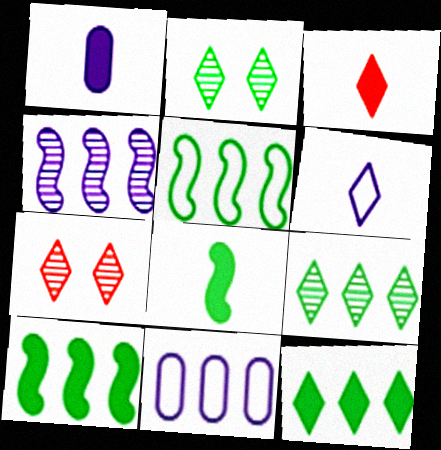[[1, 3, 8], 
[1, 5, 7], 
[6, 7, 12], 
[7, 8, 11]]